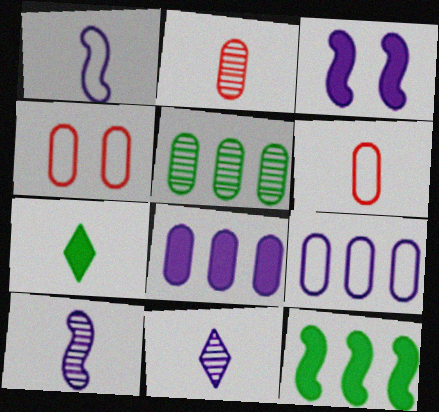[[1, 2, 7], 
[3, 9, 11], 
[4, 11, 12], 
[6, 7, 10]]